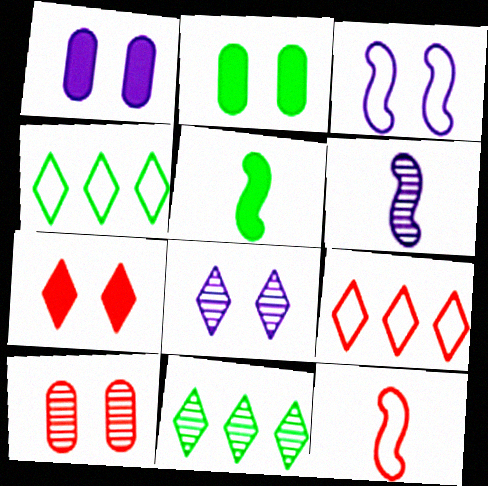[[1, 3, 8], 
[1, 11, 12], 
[2, 6, 9], 
[5, 6, 12], 
[6, 10, 11]]